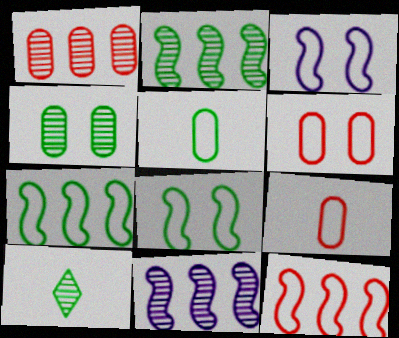[[2, 4, 10]]